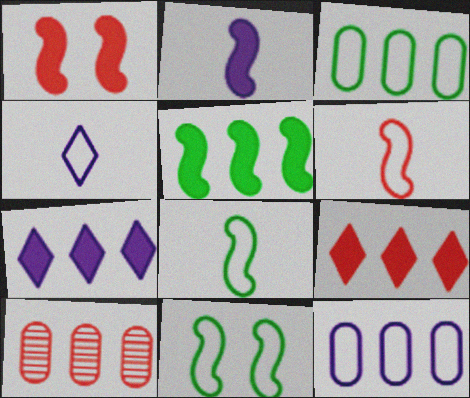[[1, 2, 5]]